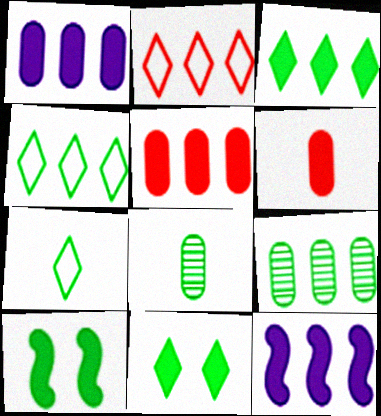[[2, 9, 12], 
[3, 5, 12], 
[4, 8, 10], 
[6, 11, 12], 
[7, 9, 10]]